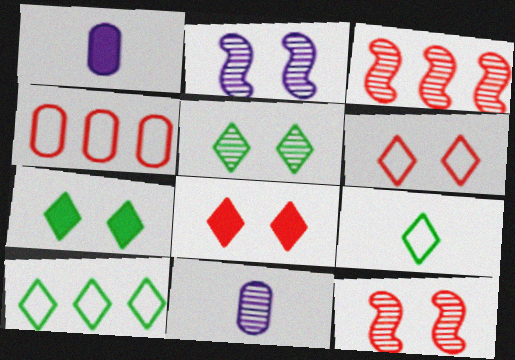[[1, 10, 12], 
[3, 5, 11]]